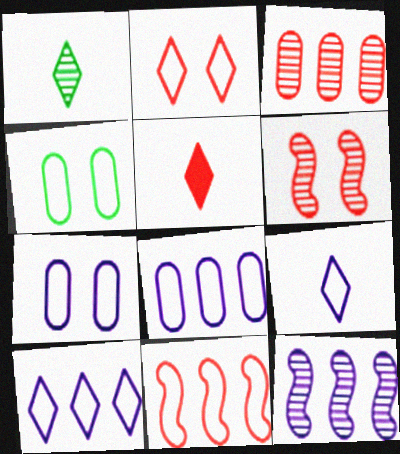[[1, 5, 9], 
[4, 5, 12], 
[4, 9, 11]]